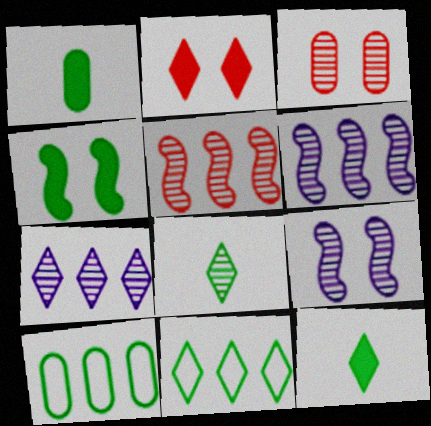[[3, 6, 8], 
[4, 8, 10]]